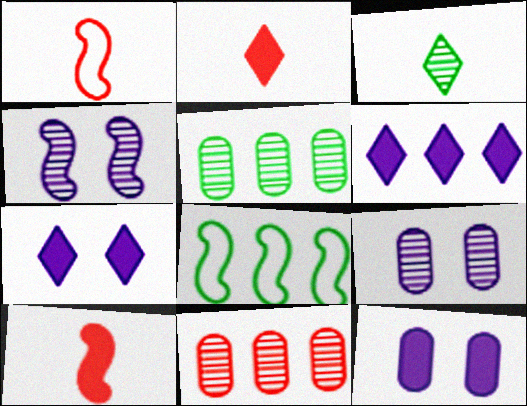[[1, 5, 7], 
[2, 8, 9], 
[3, 4, 11], 
[4, 8, 10], 
[6, 8, 11]]